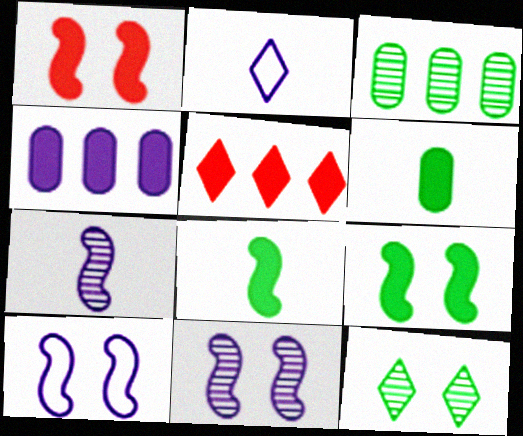[[1, 2, 3], 
[2, 4, 11], 
[2, 5, 12]]